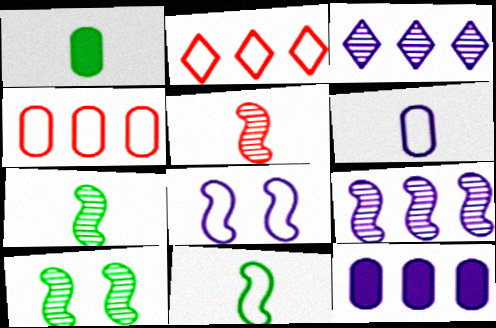[[5, 9, 10]]